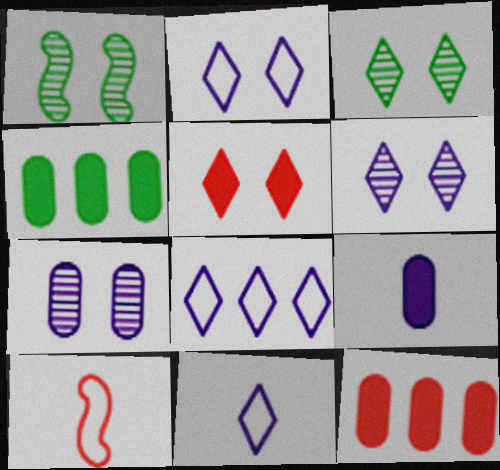[[1, 11, 12], 
[2, 3, 5], 
[2, 8, 11], 
[4, 6, 10]]